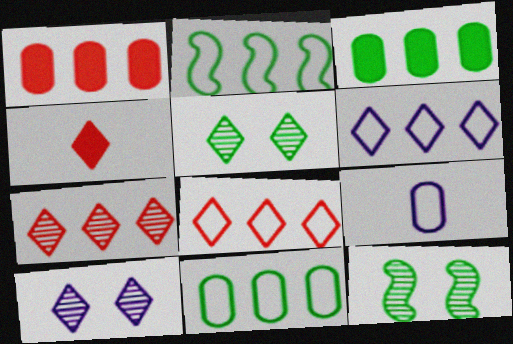[[4, 5, 6]]